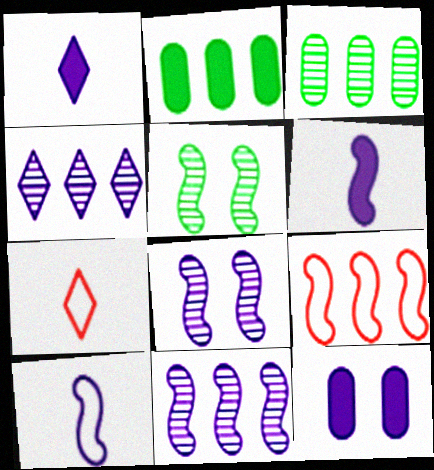[[2, 4, 9], 
[2, 7, 8], 
[4, 10, 12], 
[5, 6, 9]]